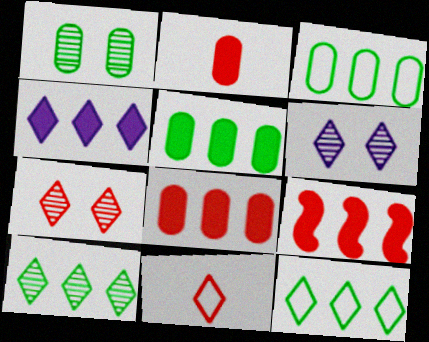[[4, 5, 9]]